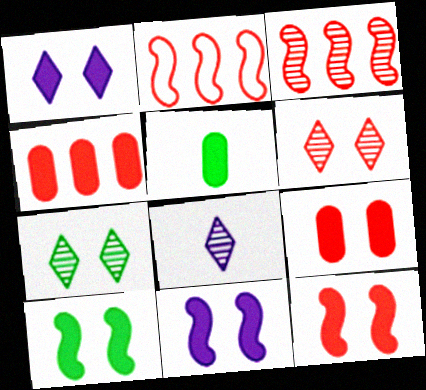[[1, 9, 10], 
[10, 11, 12]]